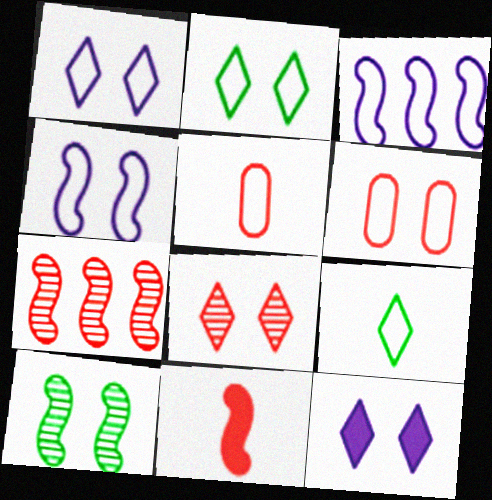[[2, 3, 5], 
[2, 4, 6], 
[2, 8, 12], 
[3, 6, 9], 
[3, 10, 11], 
[6, 10, 12]]